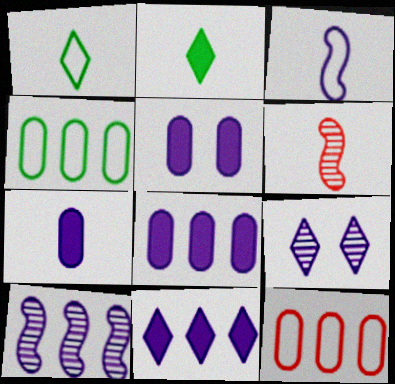[[1, 6, 7], 
[3, 8, 9], 
[5, 7, 8]]